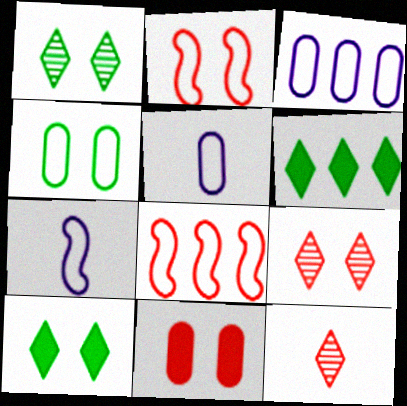[[2, 9, 11], 
[8, 11, 12]]